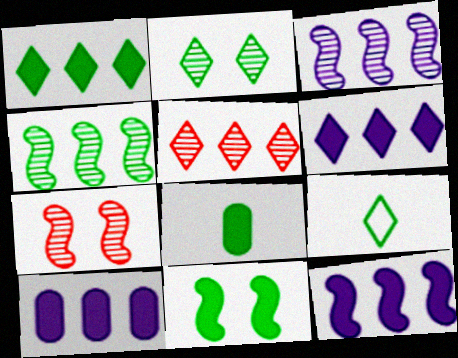[[1, 2, 9], 
[1, 8, 11], 
[6, 10, 12], 
[7, 9, 10]]